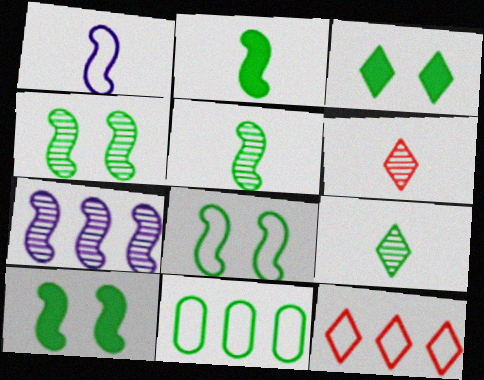[[3, 5, 11], 
[4, 8, 10], 
[9, 10, 11]]